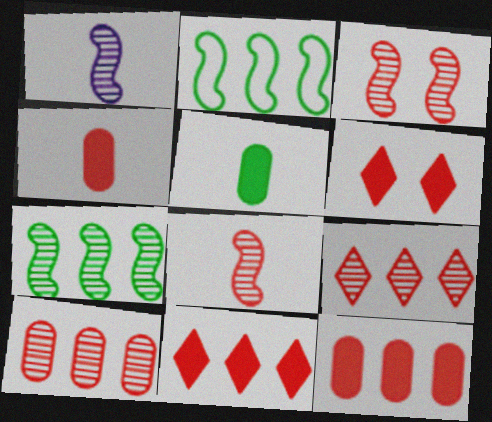[[1, 3, 7]]